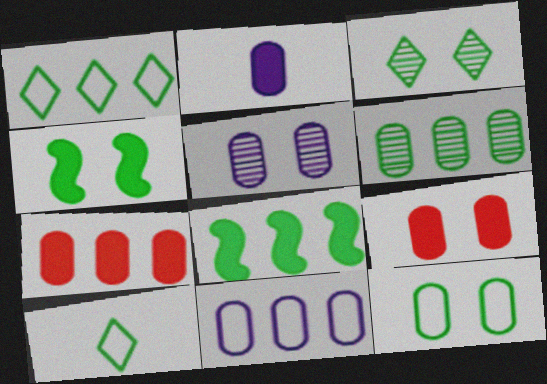[[1, 6, 8], 
[2, 5, 11], 
[3, 4, 12], 
[4, 6, 10], 
[5, 9, 12], 
[6, 7, 11]]